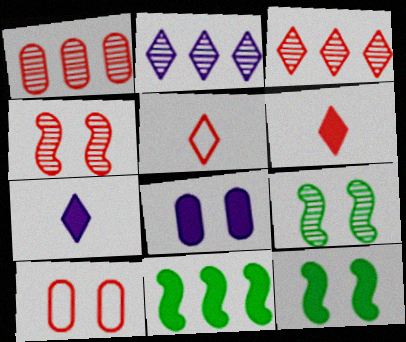[[6, 8, 11]]